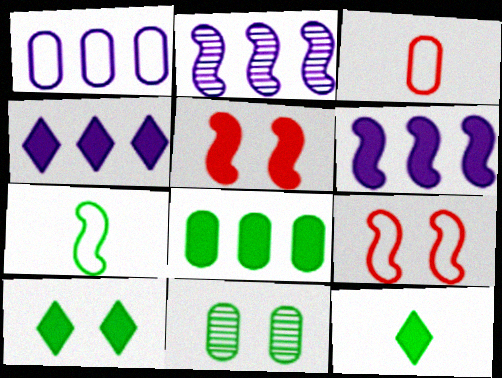[[1, 2, 4], 
[2, 3, 10], 
[2, 5, 7]]